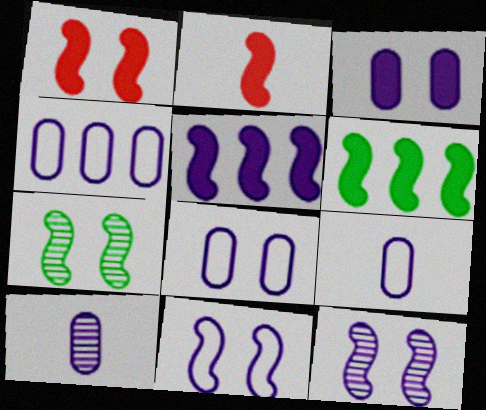[[1, 7, 11], 
[3, 4, 10], 
[4, 8, 9]]